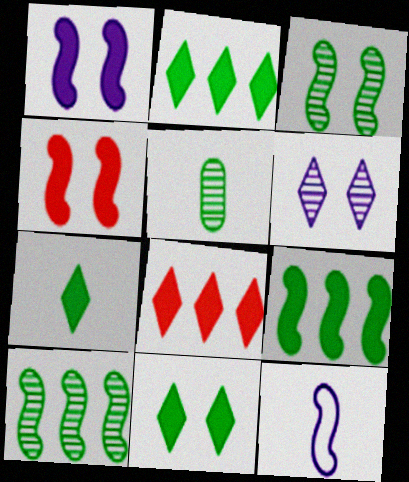[[2, 7, 11], 
[4, 10, 12]]